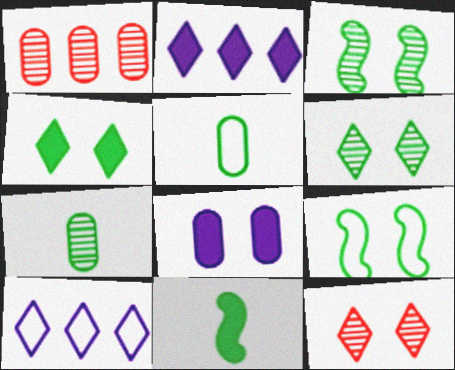[[1, 5, 8], 
[8, 9, 12]]